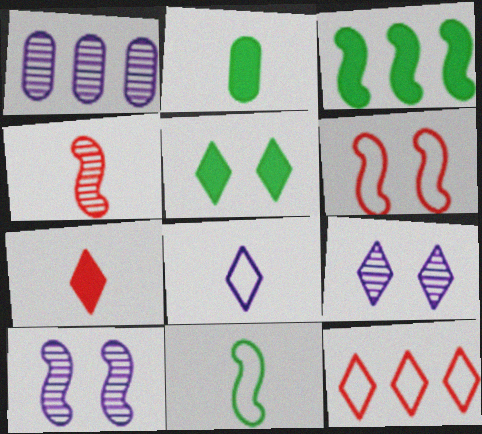[[1, 3, 12], 
[2, 3, 5], 
[2, 4, 8], 
[2, 10, 12]]